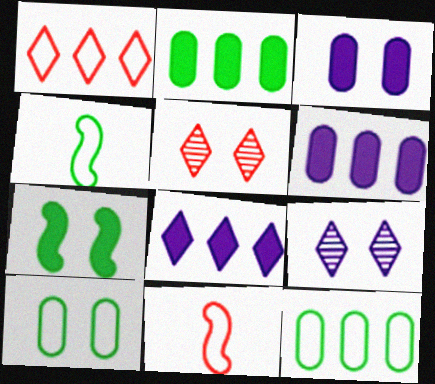[[2, 9, 11], 
[4, 5, 6]]